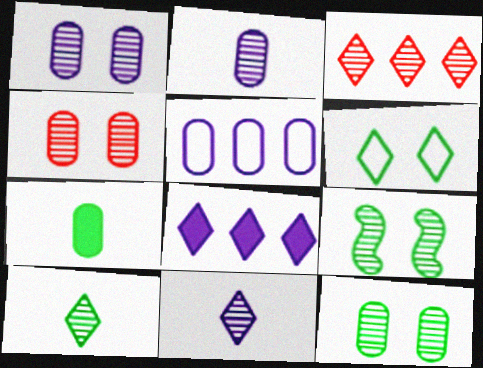[[1, 4, 12], 
[2, 3, 9], 
[4, 5, 7]]